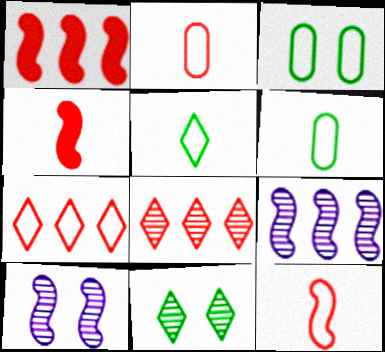[]